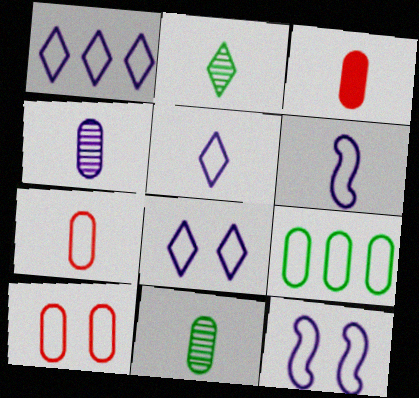[[1, 5, 8], 
[2, 3, 6]]